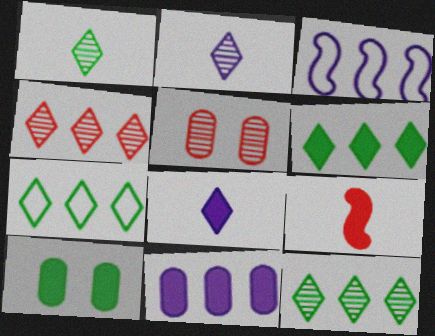[[6, 7, 12]]